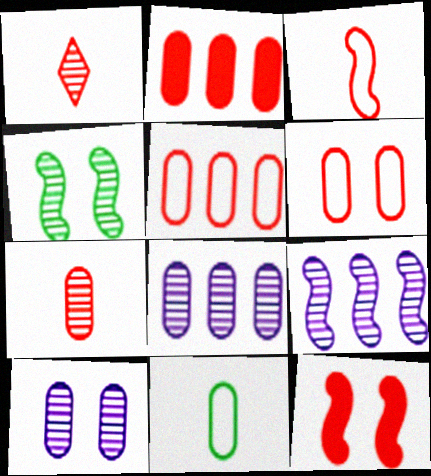[[1, 4, 8], 
[1, 5, 12], 
[2, 6, 7], 
[2, 10, 11]]